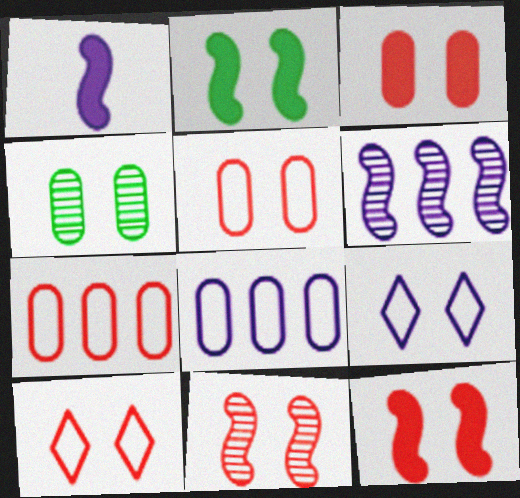[[3, 10, 11], 
[4, 9, 12]]